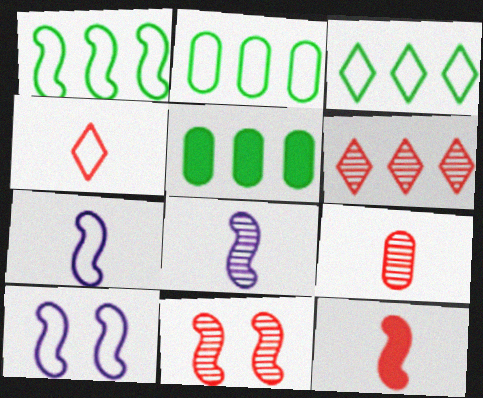[[1, 2, 3], 
[2, 4, 10], 
[4, 9, 12], 
[6, 9, 11]]